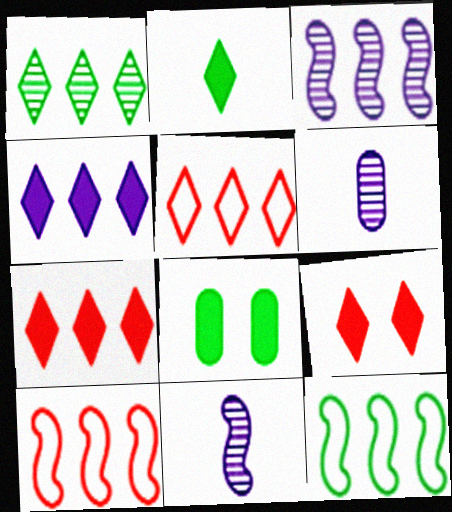[[1, 4, 5], 
[2, 4, 9], 
[5, 8, 11], 
[6, 9, 12]]